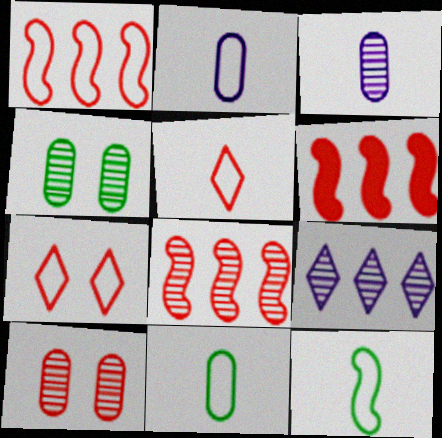[[1, 6, 8], 
[2, 5, 12], 
[5, 6, 10]]